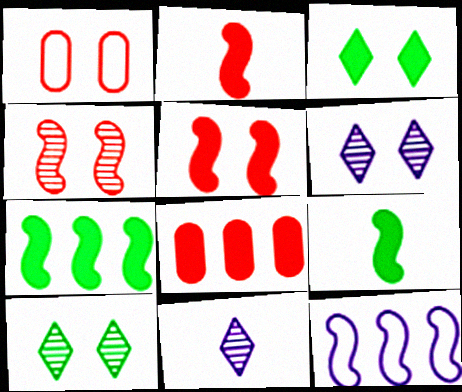[[1, 7, 11], 
[4, 9, 12]]